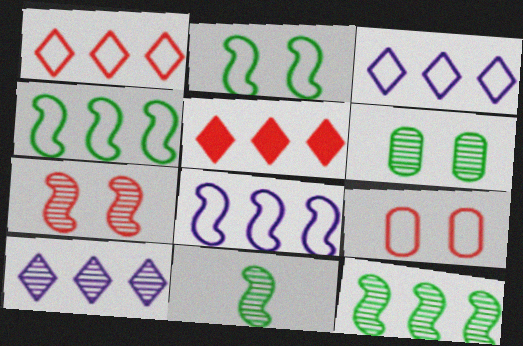[]